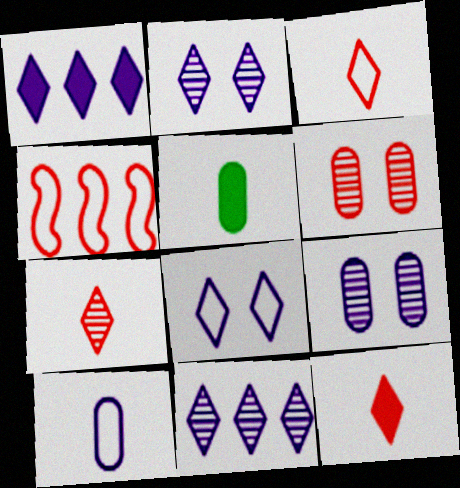[[2, 4, 5], 
[3, 7, 12], 
[4, 6, 12]]